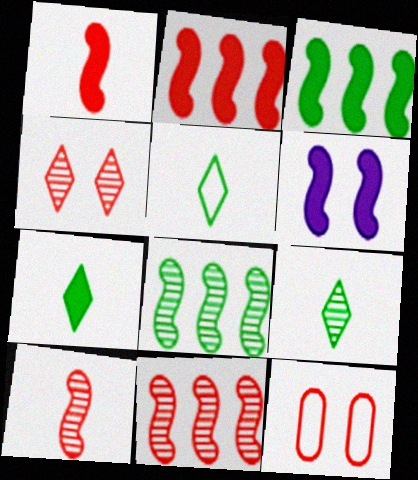[[1, 3, 6], 
[5, 7, 9]]